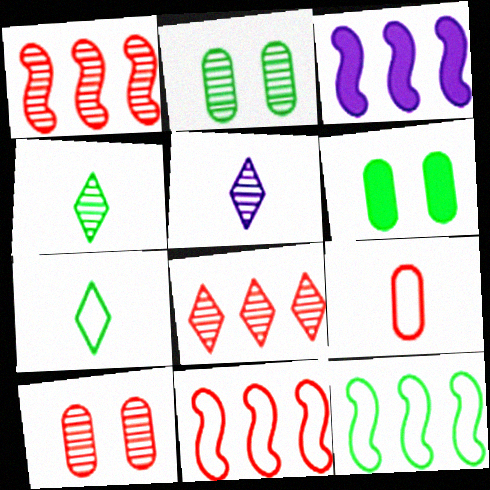[[1, 2, 5], 
[1, 3, 12], 
[3, 7, 10], 
[4, 6, 12], 
[5, 6, 11]]